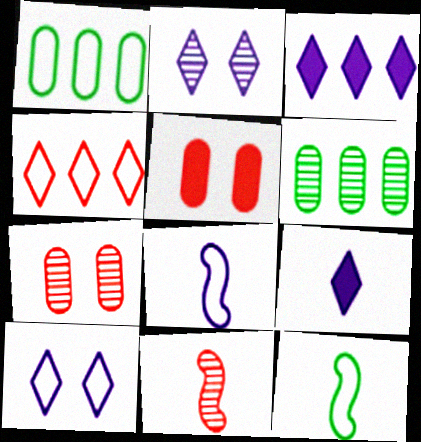[[2, 6, 11], 
[3, 7, 12], 
[4, 5, 11]]